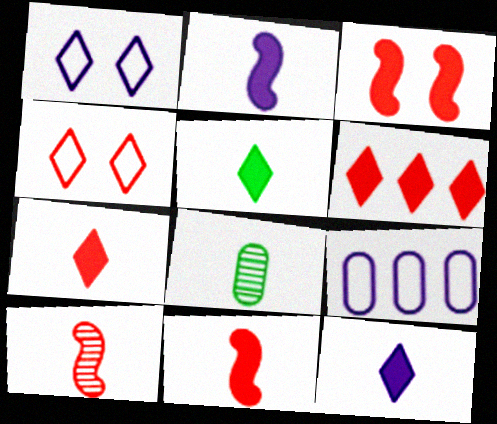[[5, 7, 12]]